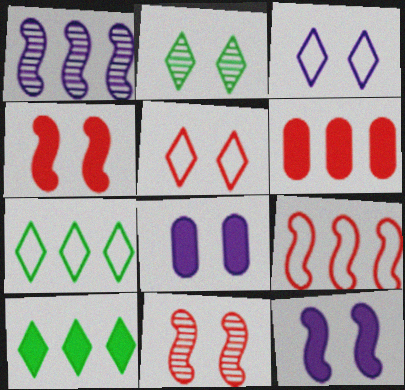[[1, 6, 7]]